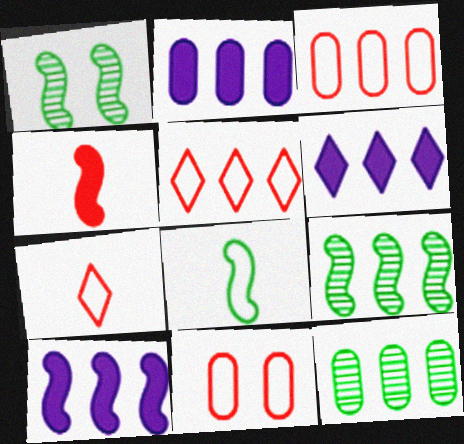[[1, 2, 7], 
[2, 3, 12], 
[2, 5, 9], 
[2, 6, 10], 
[3, 6, 9], 
[5, 10, 12]]